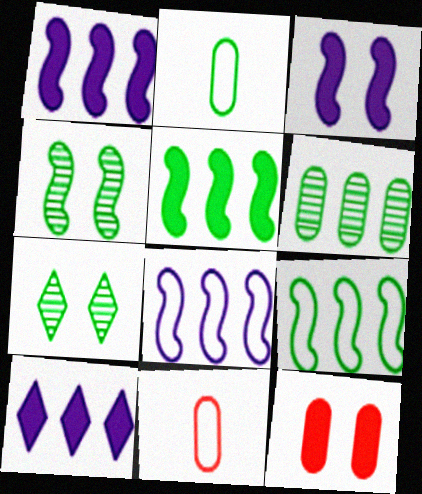[[1, 7, 11], 
[2, 5, 7], 
[4, 10, 11]]